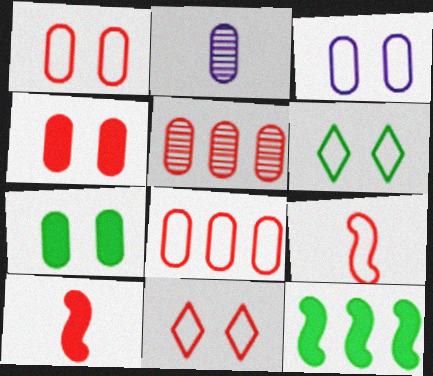[[2, 7, 8], 
[2, 11, 12], 
[5, 10, 11], 
[8, 9, 11]]